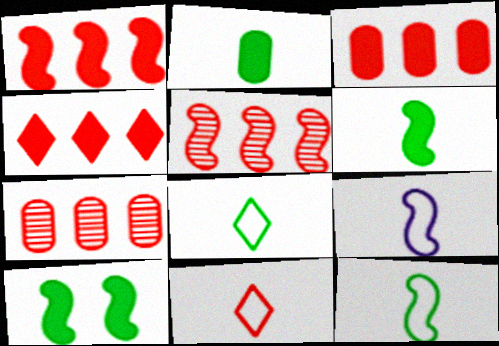[[1, 3, 4], 
[5, 9, 10]]